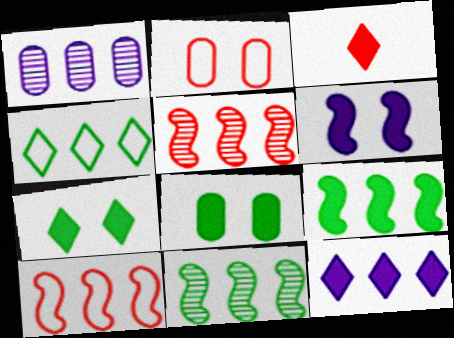[[2, 3, 5], 
[3, 7, 12]]